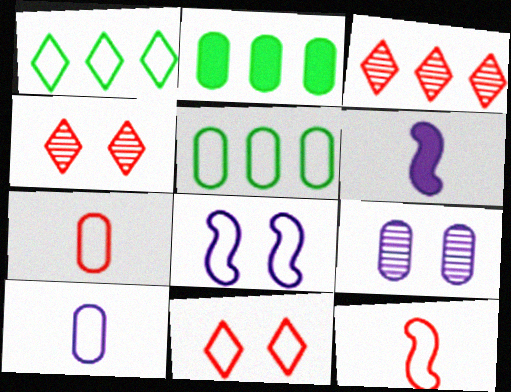[[1, 7, 8], 
[2, 7, 9], 
[4, 5, 6]]